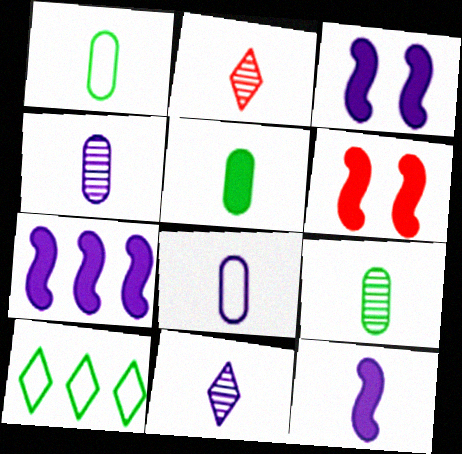[[1, 2, 12], 
[1, 5, 9], 
[3, 7, 12], 
[4, 6, 10], 
[8, 11, 12]]